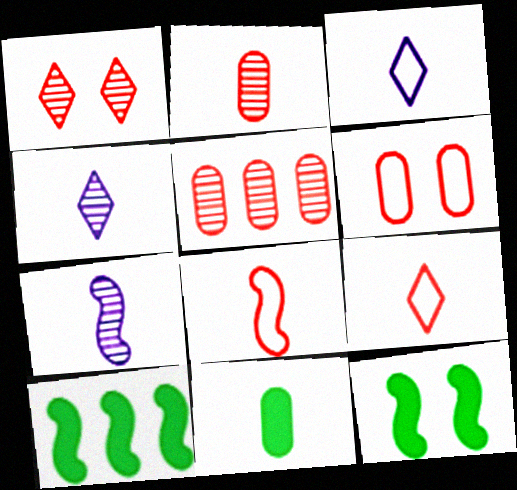[[3, 5, 12], 
[4, 6, 10], 
[4, 8, 11], 
[7, 9, 11]]